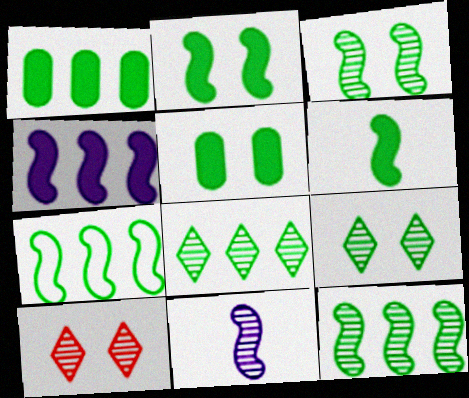[[1, 7, 8], 
[3, 6, 7]]